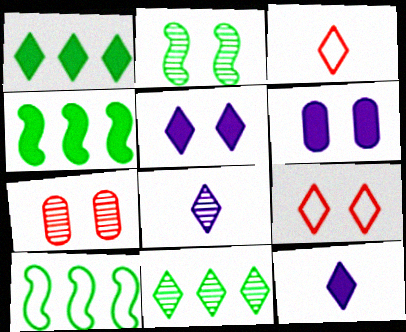[[1, 8, 9], 
[2, 6, 9], 
[3, 5, 11], 
[7, 10, 12], 
[9, 11, 12]]